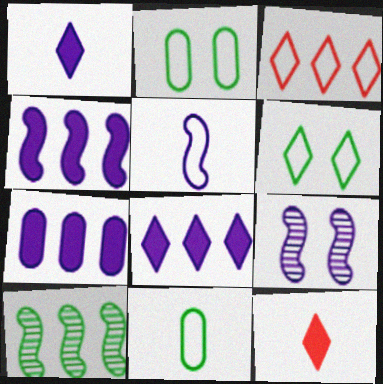[[2, 3, 5], 
[3, 7, 10], 
[4, 5, 9], 
[4, 7, 8]]